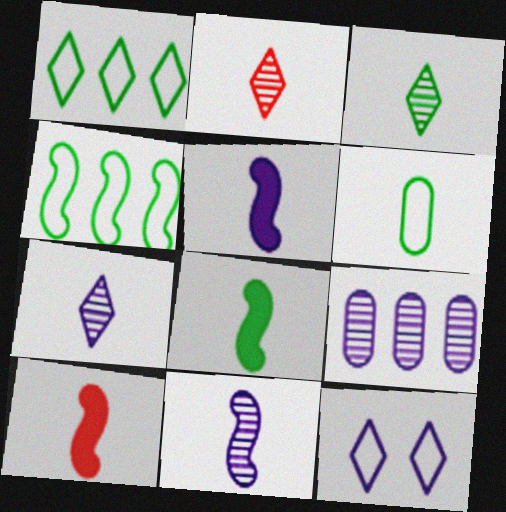[[2, 3, 7], 
[2, 5, 6], 
[3, 6, 8], 
[5, 8, 10], 
[5, 9, 12], 
[6, 7, 10]]